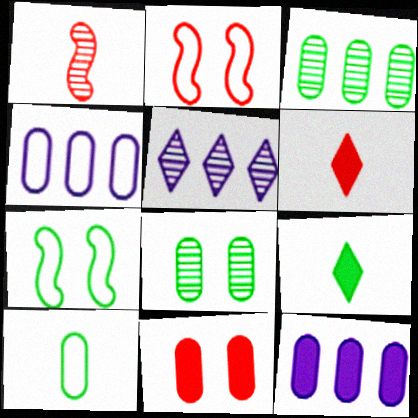[[1, 5, 8], 
[3, 7, 9]]